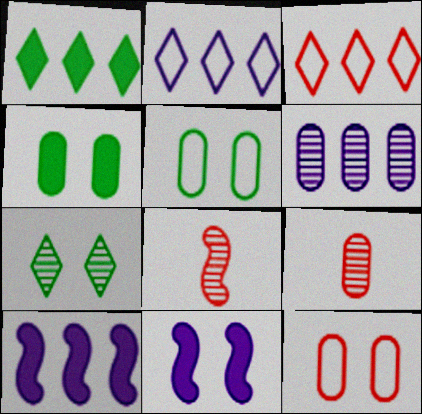[[2, 4, 8], 
[2, 6, 10], 
[6, 7, 8], 
[7, 11, 12]]